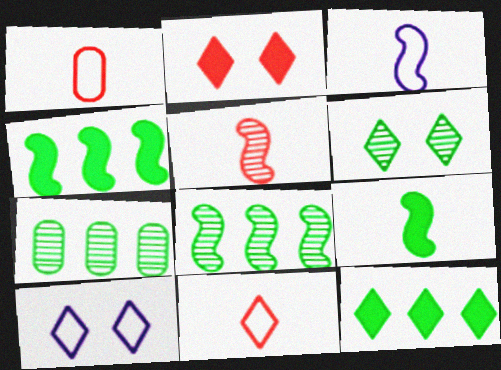[[2, 3, 7], 
[2, 6, 10], 
[3, 5, 9]]